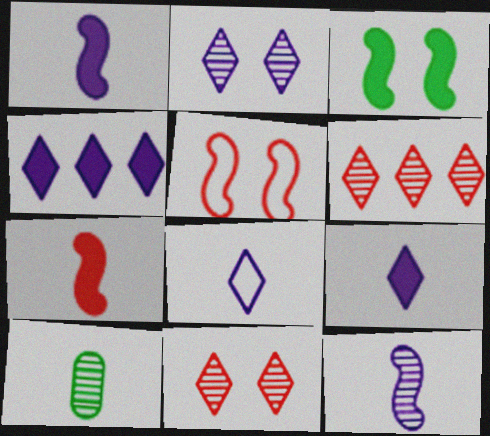[[2, 4, 8], 
[4, 5, 10], 
[7, 8, 10]]